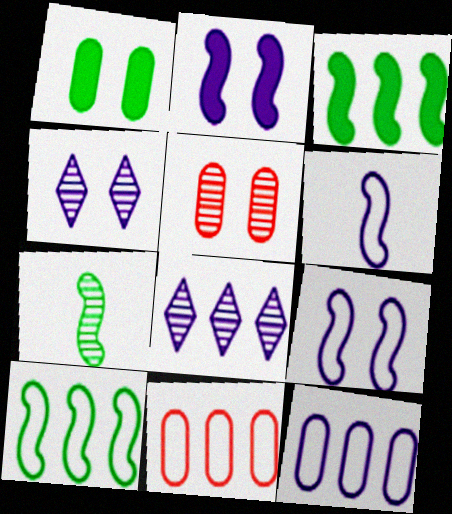[[3, 8, 11], 
[5, 7, 8]]